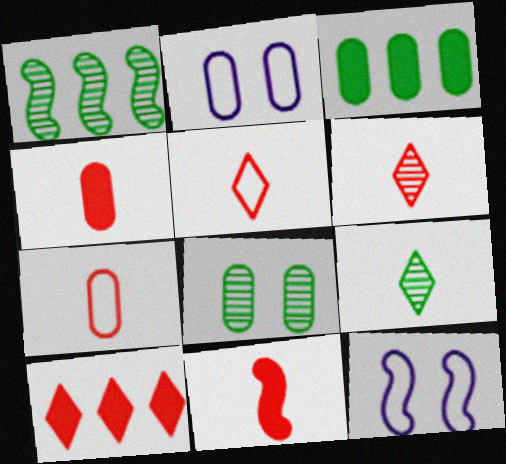[[1, 8, 9], 
[1, 11, 12], 
[3, 6, 12], 
[6, 7, 11]]